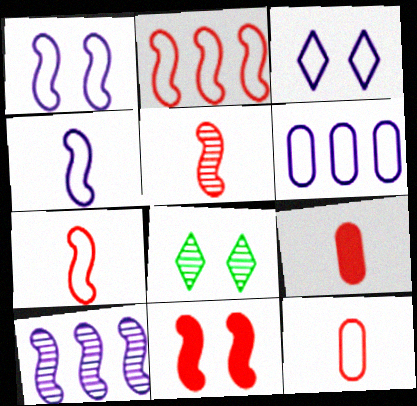[[2, 5, 11], 
[3, 4, 6]]